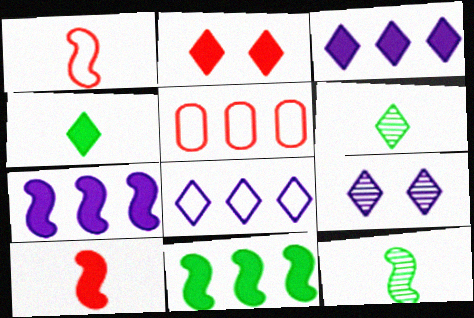[[2, 3, 4], 
[2, 6, 8]]